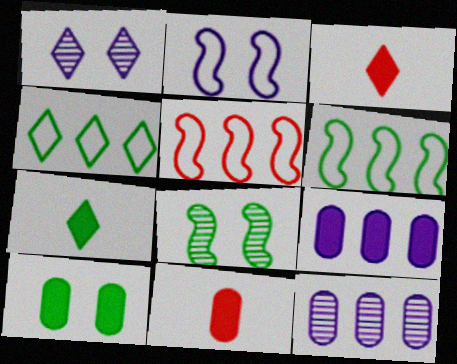[[1, 3, 4], 
[1, 6, 11], 
[9, 10, 11]]